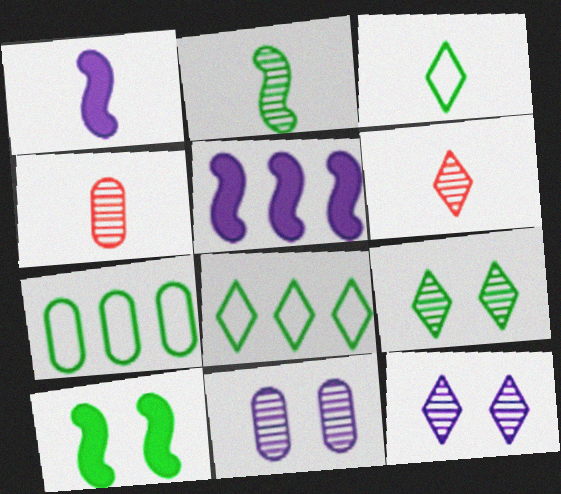[[1, 3, 4]]